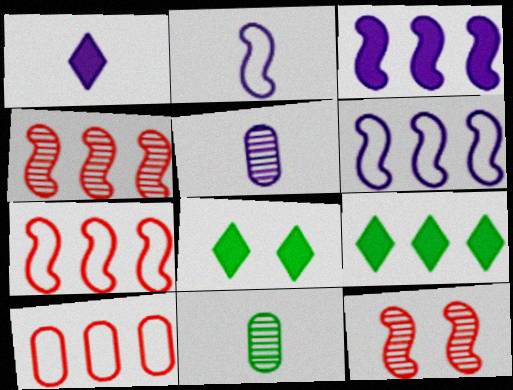[[1, 2, 5], 
[5, 7, 8]]